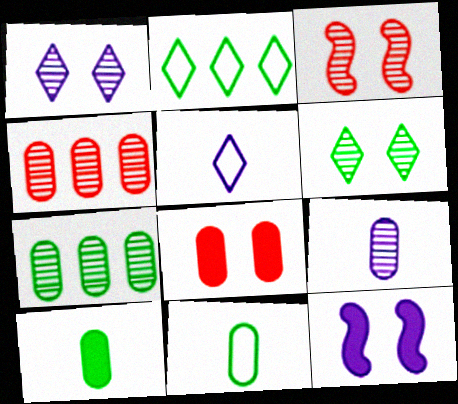[]